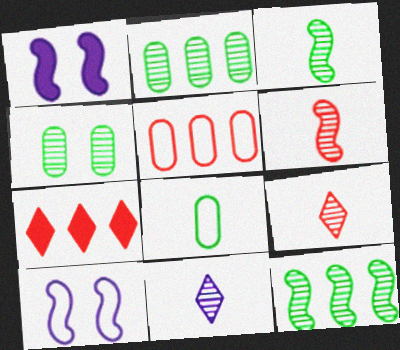[]